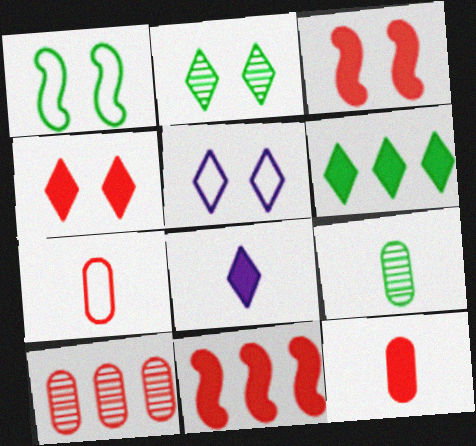[[1, 6, 9], 
[1, 8, 10], 
[2, 4, 5], 
[4, 6, 8], 
[4, 11, 12], 
[5, 9, 11]]